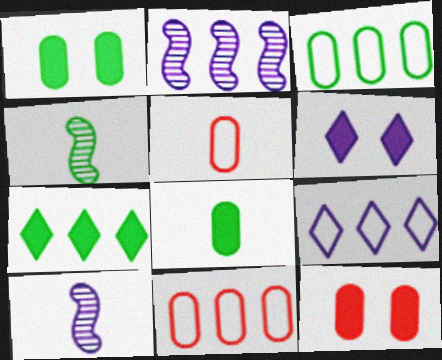[[2, 7, 11], 
[4, 6, 11], 
[4, 9, 12]]